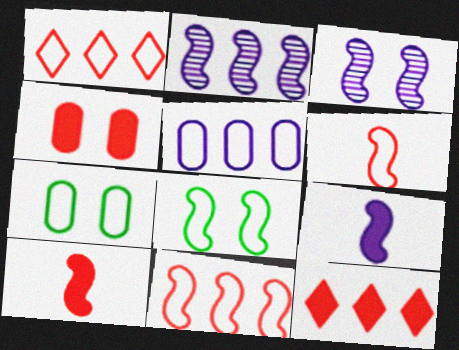[[2, 8, 10], 
[4, 10, 12]]